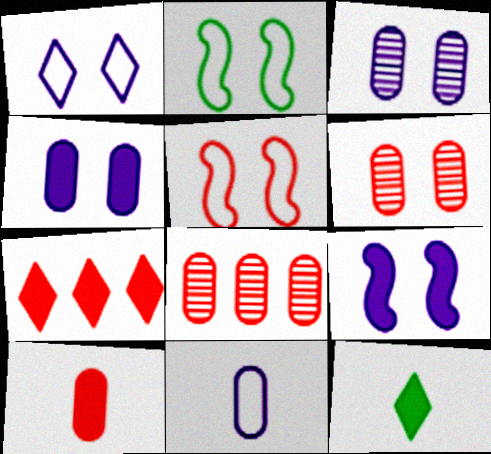[[1, 3, 9]]